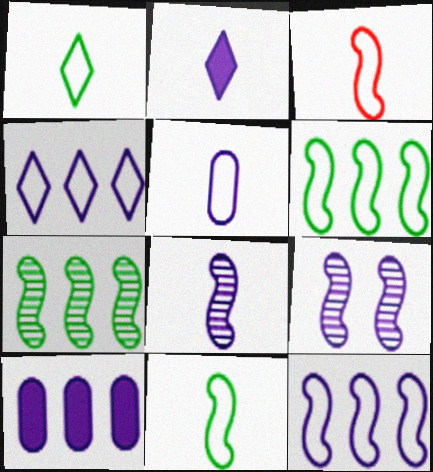[[1, 3, 5], 
[2, 5, 8]]